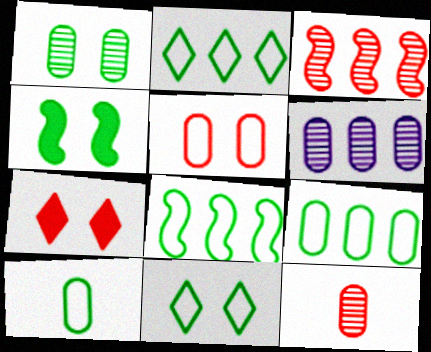[[1, 4, 11], 
[1, 6, 12], 
[2, 8, 9], 
[8, 10, 11]]